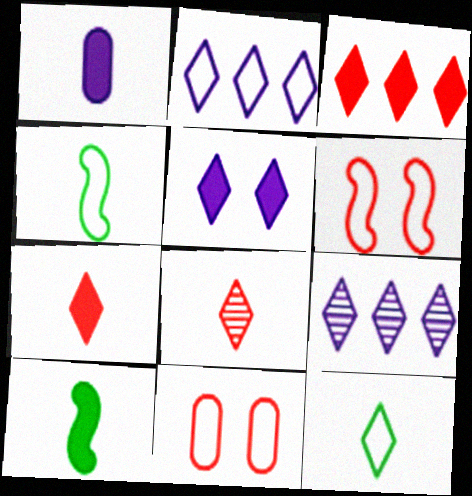[[1, 4, 8], 
[1, 7, 10], 
[2, 4, 11], 
[9, 10, 11]]